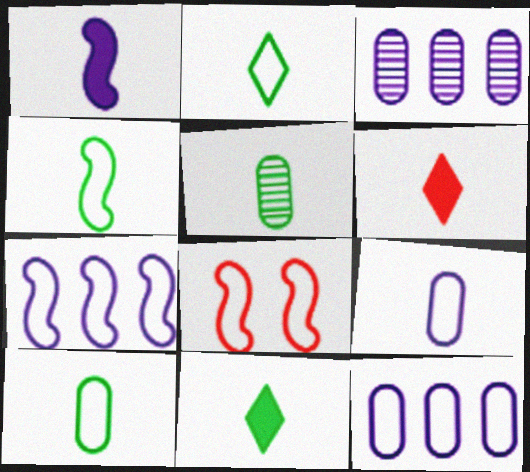[[2, 4, 10], 
[2, 8, 12], 
[3, 8, 11], 
[4, 5, 11], 
[4, 7, 8]]